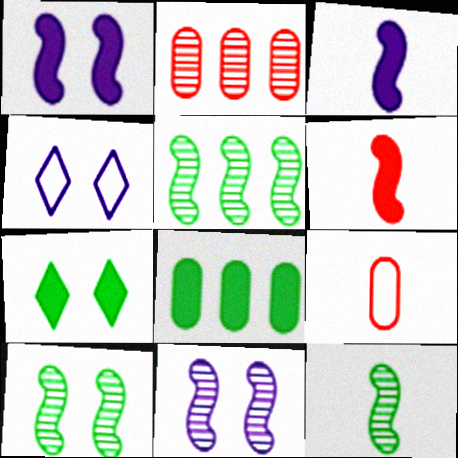[[5, 10, 12]]